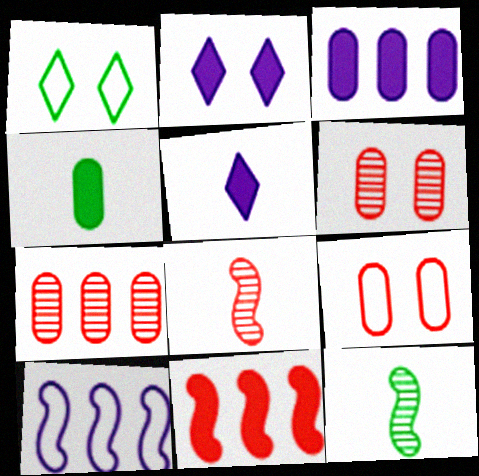[[1, 3, 8], 
[2, 4, 11]]